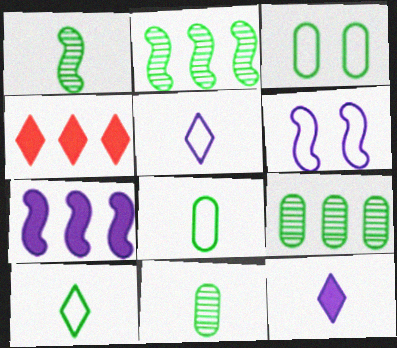[[4, 6, 11]]